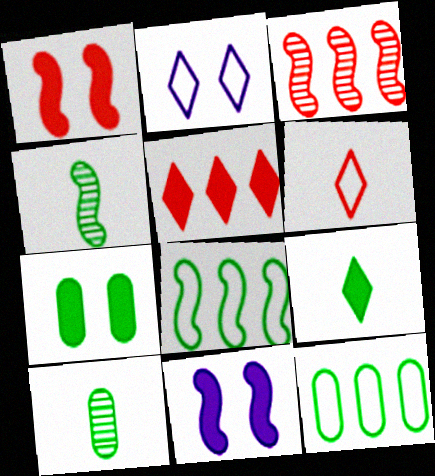[[7, 10, 12]]